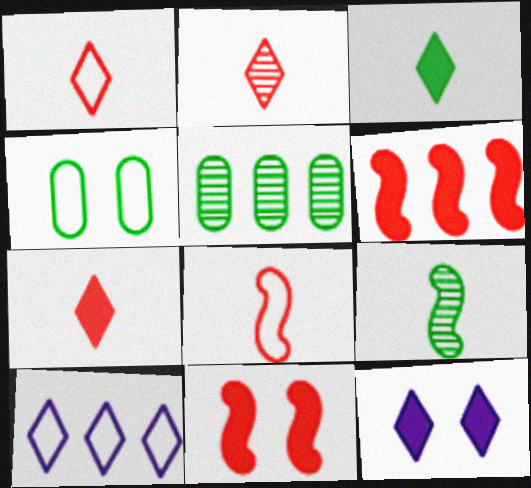[[1, 2, 7], 
[4, 8, 10], 
[5, 6, 10], 
[5, 8, 12]]